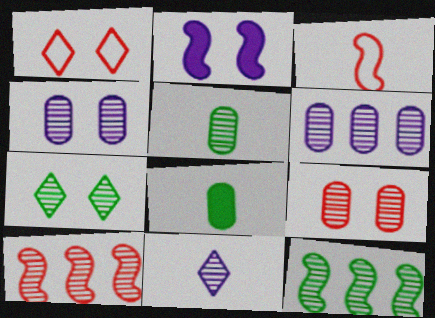[[2, 3, 12], 
[3, 8, 11], 
[5, 6, 9], 
[5, 7, 12], 
[9, 11, 12]]